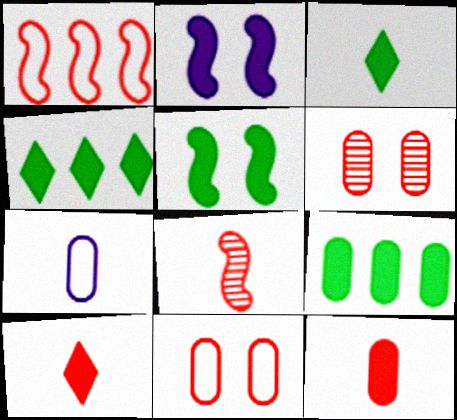[[1, 6, 10], 
[2, 4, 12], 
[2, 9, 10], 
[3, 5, 9], 
[3, 7, 8], 
[6, 7, 9]]